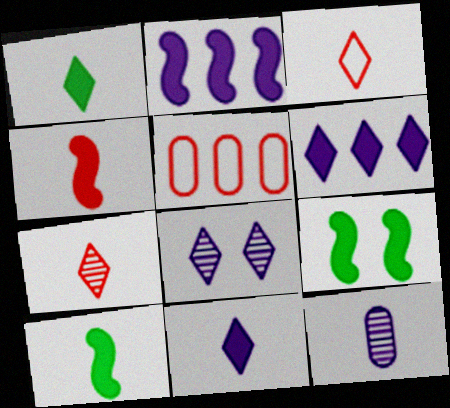[[2, 4, 9], 
[3, 10, 12], 
[5, 8, 10]]